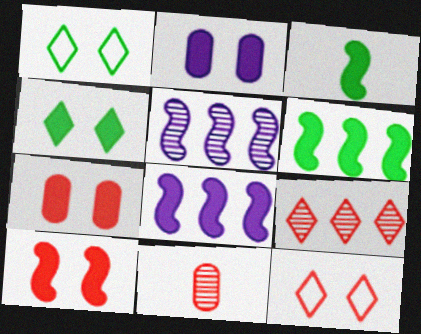[[1, 8, 11], 
[2, 4, 10], 
[3, 8, 10]]